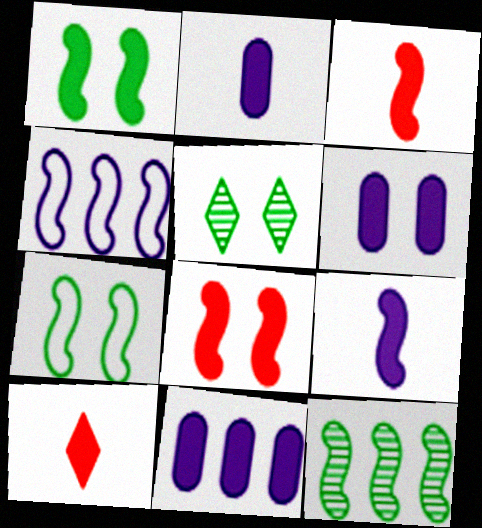[[1, 10, 11], 
[2, 6, 11]]